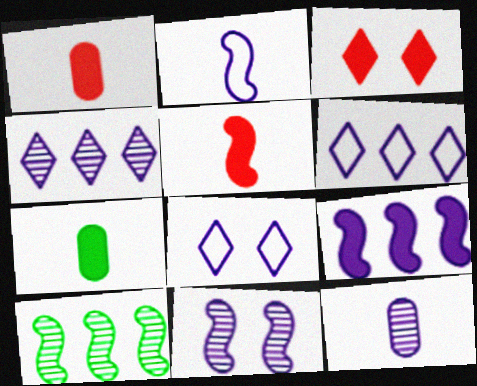[[1, 8, 10], 
[2, 9, 11], 
[3, 7, 9], 
[4, 11, 12], 
[8, 9, 12]]